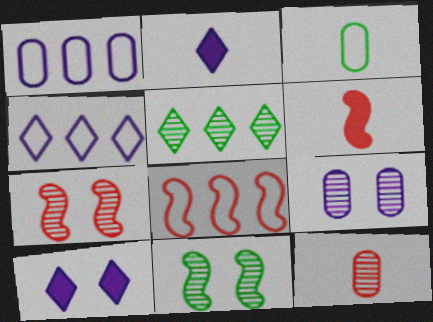[[6, 7, 8]]